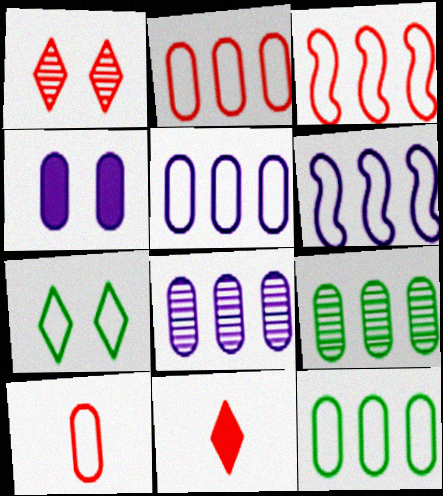[[2, 5, 12], 
[4, 9, 10], 
[6, 7, 10]]